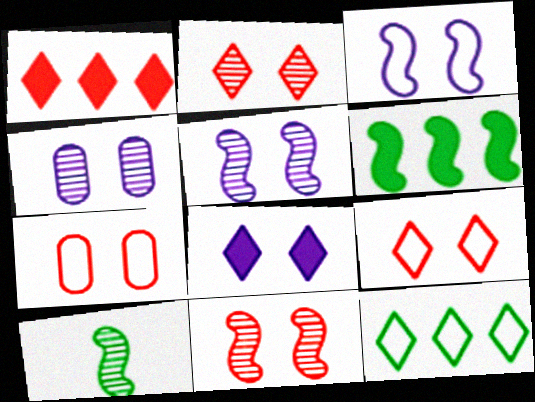[[3, 4, 8]]